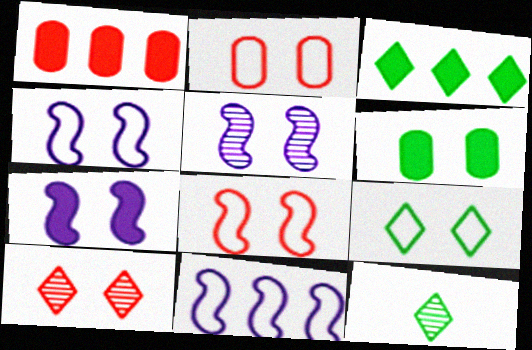[[1, 4, 12], 
[2, 4, 9], 
[3, 9, 12], 
[4, 5, 7], 
[4, 6, 10]]